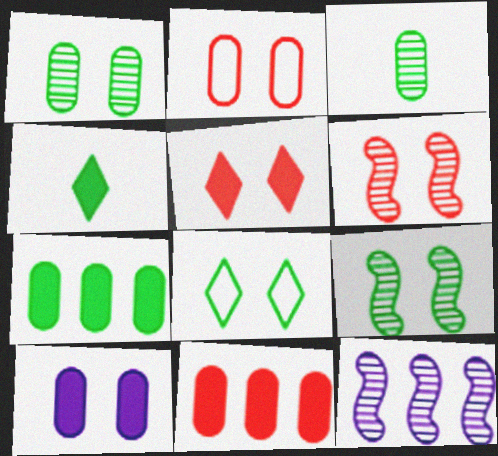[[1, 2, 10], 
[2, 4, 12], 
[2, 5, 6], 
[6, 8, 10]]